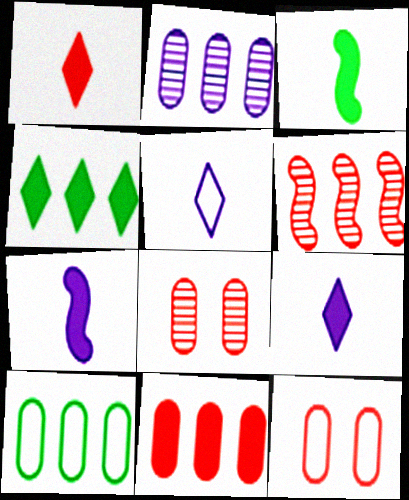[[1, 6, 12], 
[2, 10, 11]]